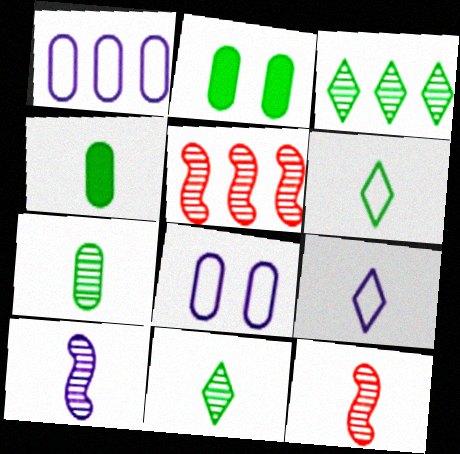[[2, 5, 9], 
[4, 9, 12]]